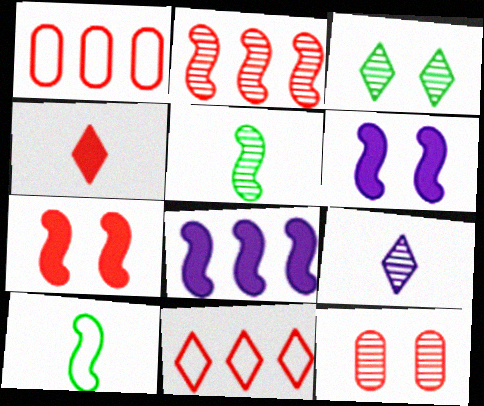[[2, 6, 10]]